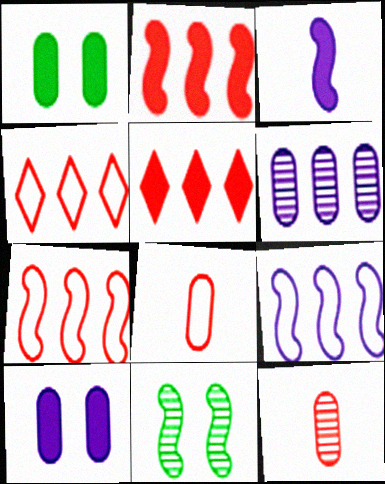[[1, 3, 5], 
[1, 6, 8], 
[3, 7, 11]]